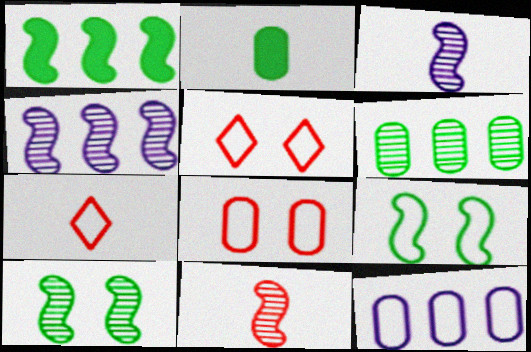[[2, 3, 7], 
[2, 4, 5], 
[4, 10, 11], 
[7, 9, 12]]